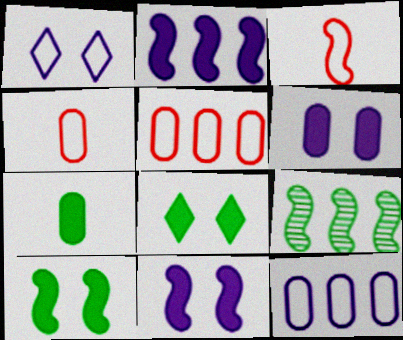[[3, 9, 11]]